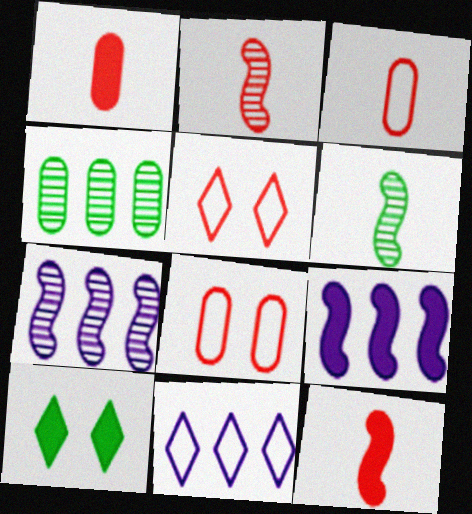[[1, 9, 10], 
[3, 7, 10]]